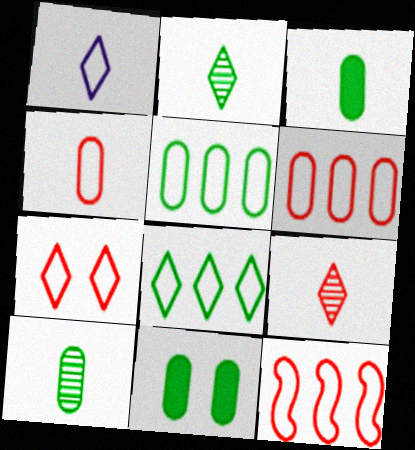[[1, 7, 8], 
[4, 7, 12], 
[5, 10, 11]]